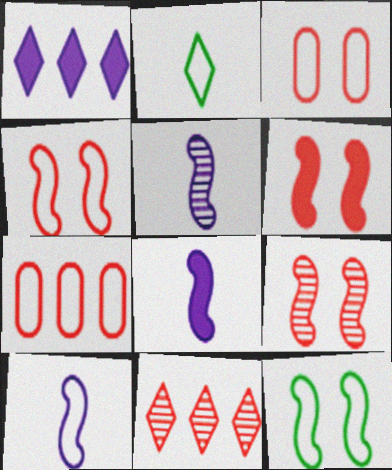[[4, 6, 9], 
[5, 8, 10]]